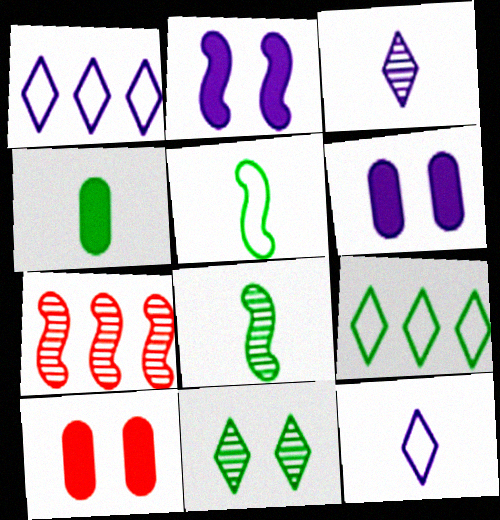[[1, 8, 10], 
[2, 5, 7]]